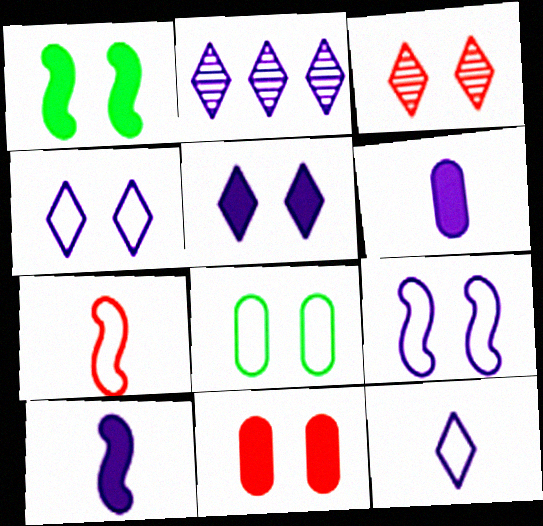[[1, 5, 11], 
[2, 5, 12], 
[2, 6, 9]]